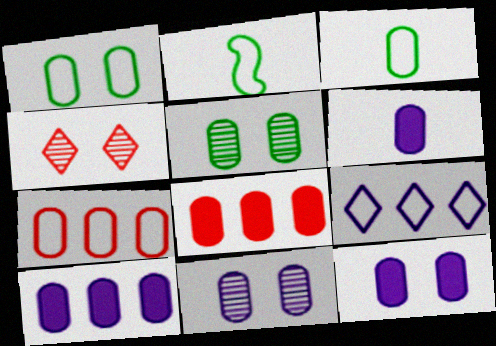[[2, 4, 10], 
[3, 8, 11], 
[5, 6, 7], 
[6, 10, 12]]